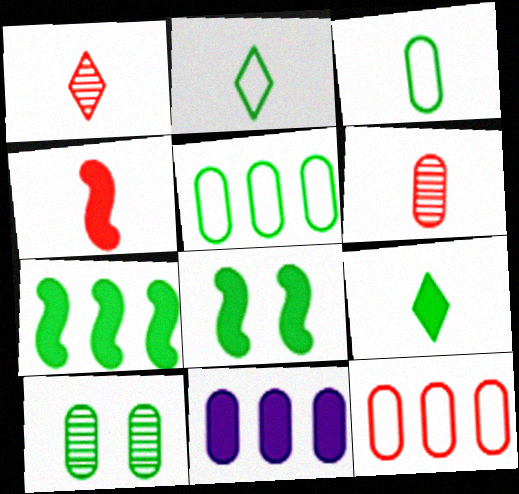[[2, 7, 10]]